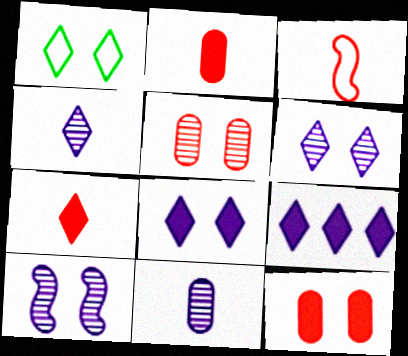[[1, 10, 12]]